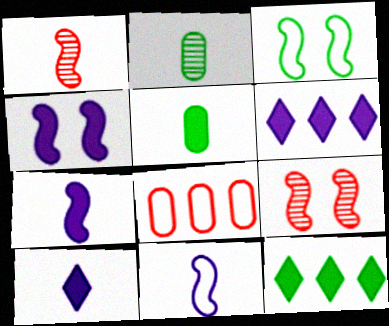[[2, 3, 12], 
[3, 4, 9]]